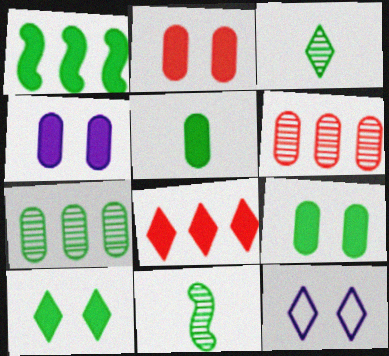[[1, 5, 10], 
[2, 4, 9], 
[3, 8, 12]]